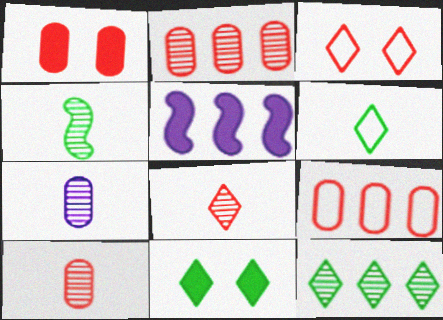[[1, 9, 10], 
[4, 7, 8], 
[5, 9, 12], 
[6, 11, 12]]